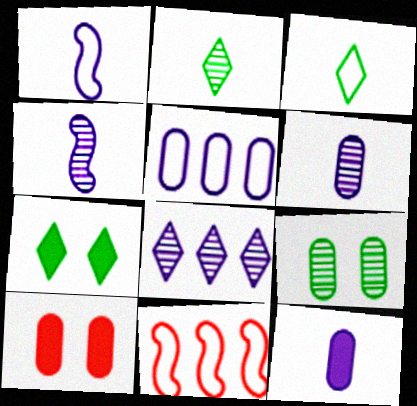[[6, 7, 11]]